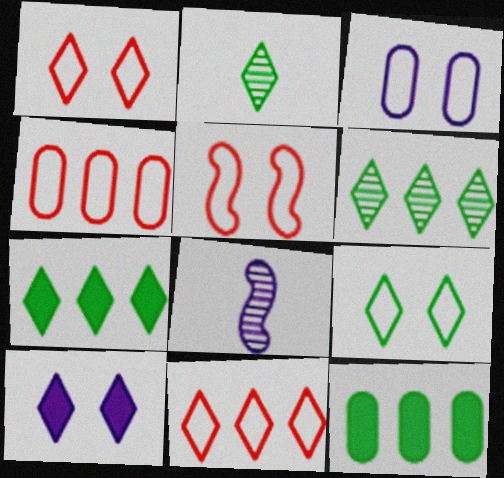[[1, 8, 12], 
[2, 7, 9], 
[2, 10, 11], 
[3, 5, 9]]